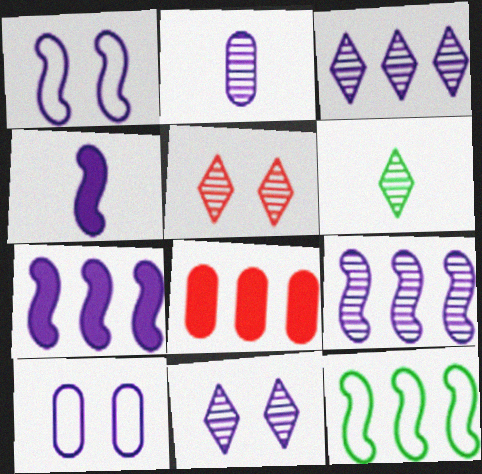[[1, 4, 9], 
[1, 6, 8], 
[2, 9, 11], 
[3, 4, 10], 
[3, 5, 6], 
[3, 8, 12]]